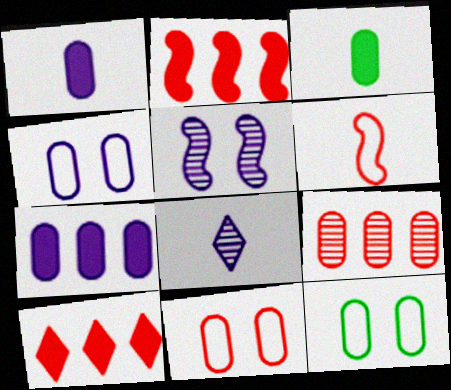[[1, 9, 12], 
[2, 8, 12], 
[3, 4, 9], 
[3, 6, 8], 
[4, 11, 12]]